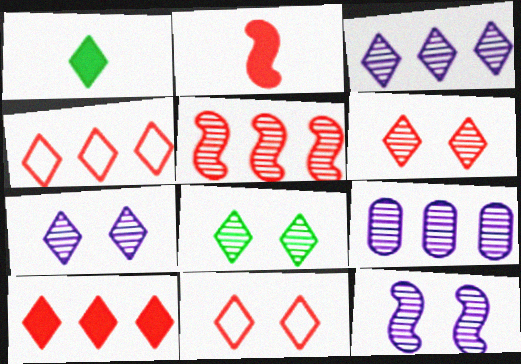[[1, 3, 11], 
[1, 4, 7], 
[6, 7, 8]]